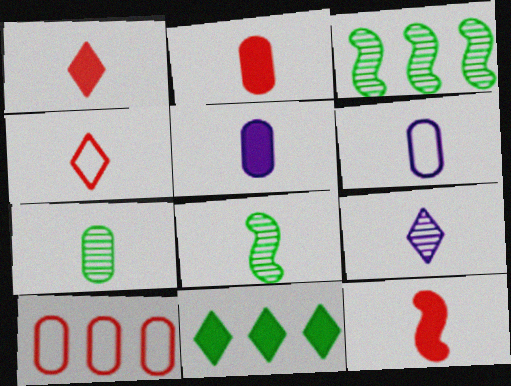[[1, 2, 12], 
[1, 6, 8], 
[2, 6, 7], 
[4, 5, 8]]